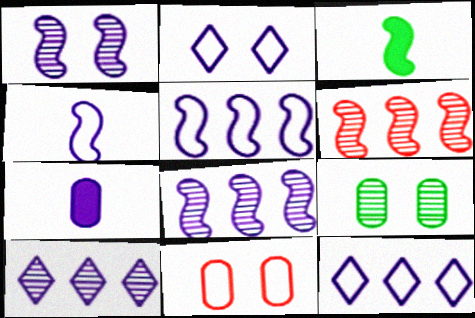[[1, 7, 12], 
[2, 7, 8], 
[3, 10, 11]]